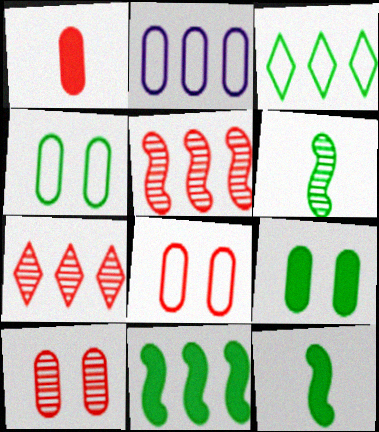[[2, 7, 11], 
[3, 6, 9]]